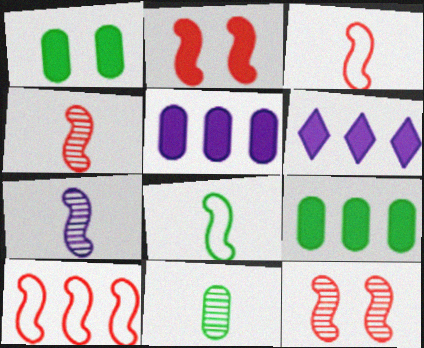[[2, 4, 10]]